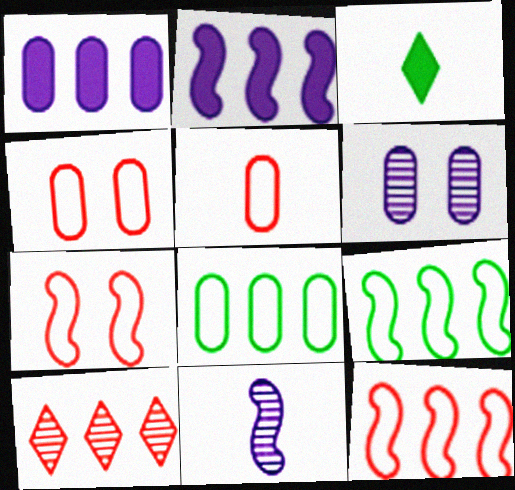[[1, 9, 10], 
[2, 8, 10], 
[3, 5, 11], 
[3, 6, 12]]